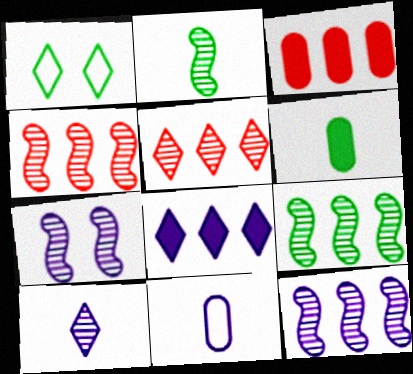[[1, 6, 9], 
[2, 4, 7], 
[4, 9, 12], 
[7, 8, 11]]